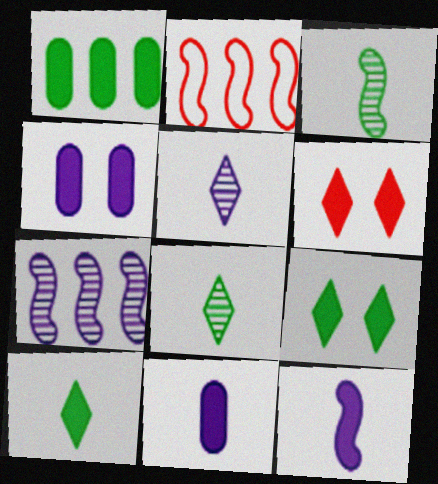[[1, 6, 12], 
[2, 4, 8]]